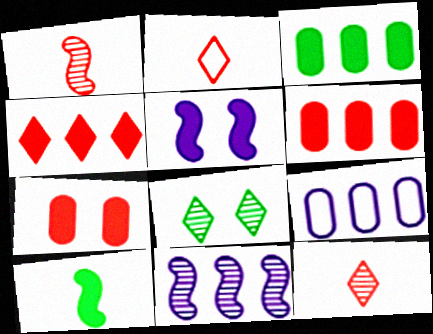[]